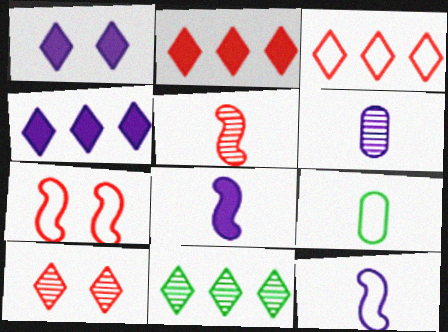[[3, 4, 11]]